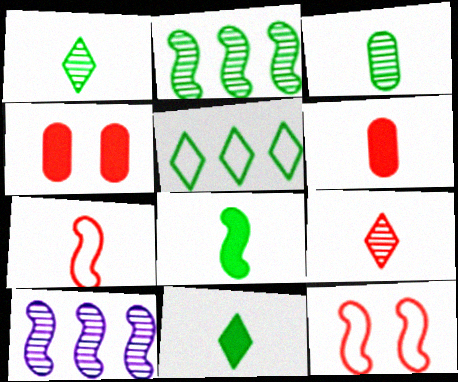[[6, 7, 9], 
[8, 10, 12]]